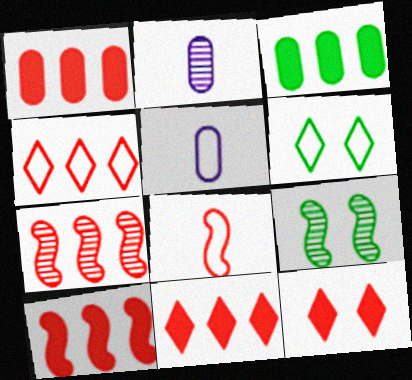[[1, 4, 7], 
[1, 10, 11], 
[2, 6, 10], 
[5, 9, 11]]